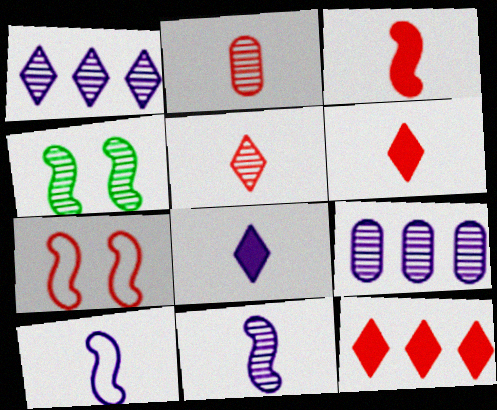[[1, 2, 4], 
[2, 7, 12], 
[4, 5, 9]]